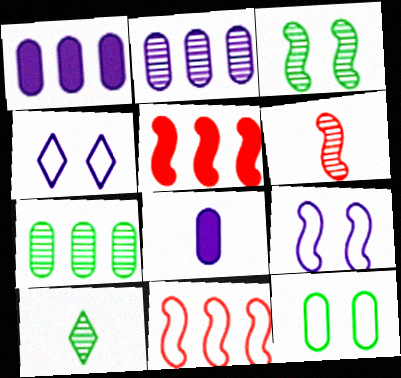[[3, 7, 10]]